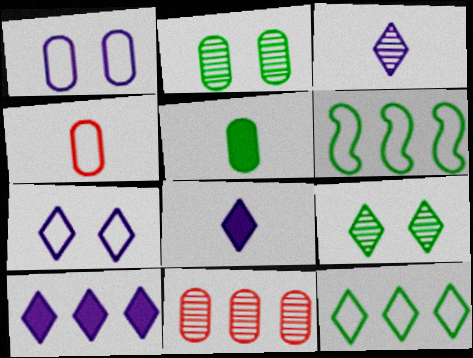[[1, 5, 11], 
[3, 7, 10], 
[4, 6, 7], 
[5, 6, 9], 
[6, 10, 11]]